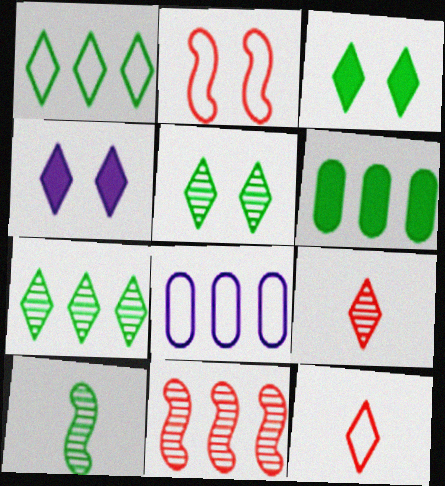[[1, 4, 9], 
[4, 7, 12]]